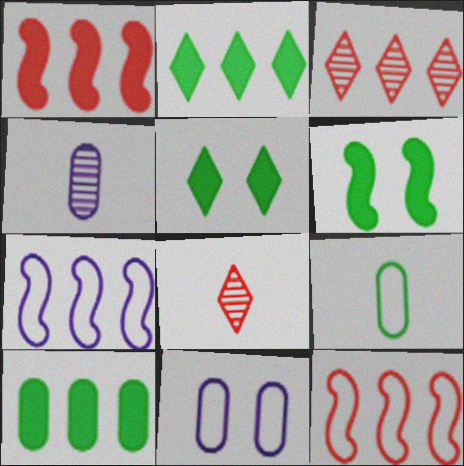[[3, 7, 10], 
[4, 5, 12]]